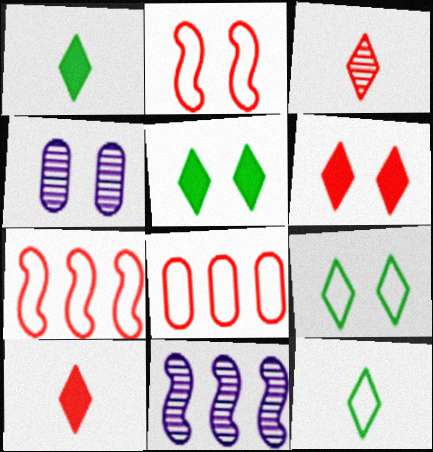[[1, 4, 7], 
[2, 4, 5]]